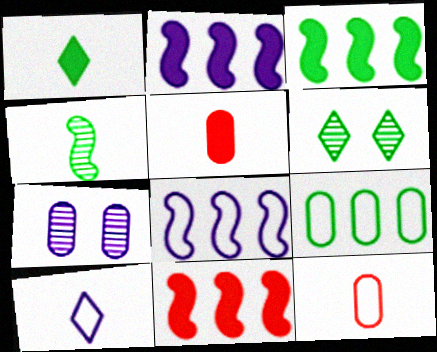[[2, 3, 11], 
[2, 6, 12], 
[2, 7, 10], 
[4, 5, 10], 
[5, 6, 8], 
[5, 7, 9]]